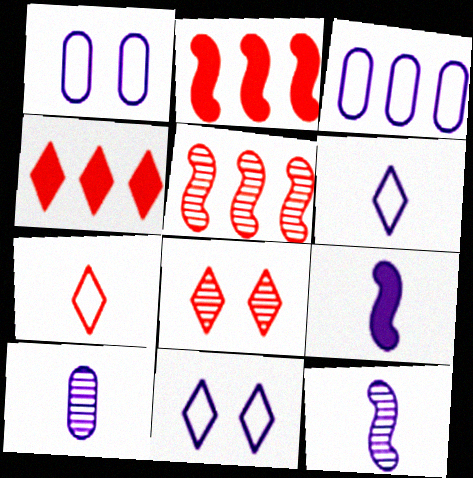[[4, 7, 8], 
[6, 9, 10]]